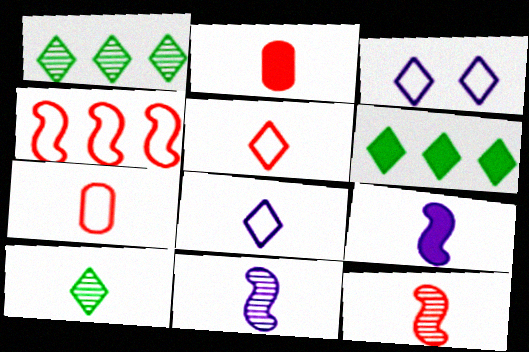[[2, 5, 12], 
[7, 9, 10]]